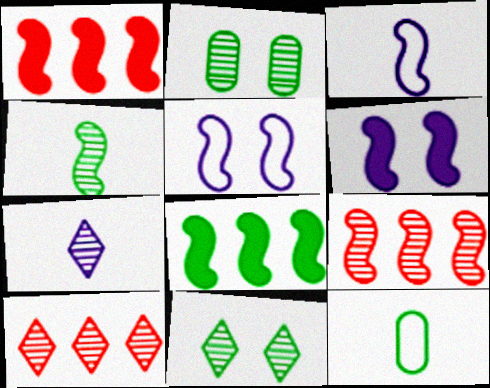[[1, 4, 5], 
[2, 7, 9], 
[6, 10, 12], 
[7, 10, 11], 
[8, 11, 12]]